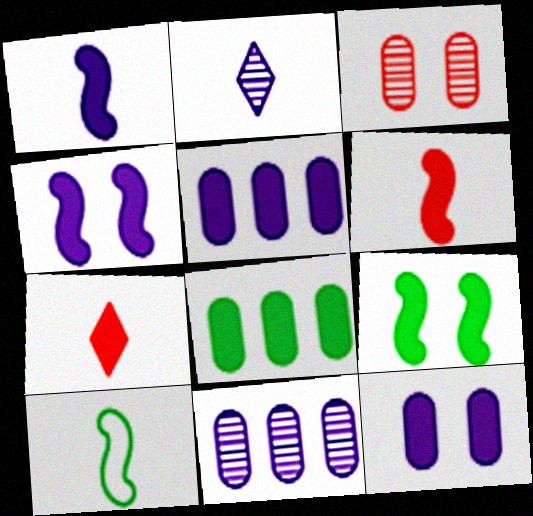[[4, 7, 8], 
[5, 7, 9]]